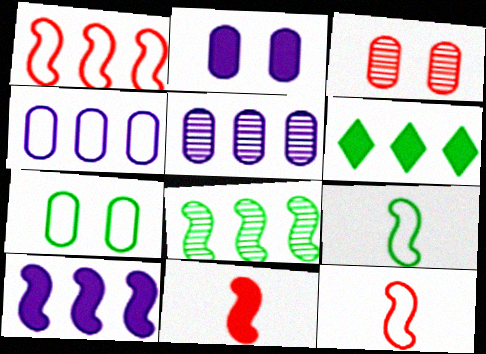[[1, 5, 6], 
[1, 8, 10], 
[2, 3, 7], 
[2, 6, 11]]